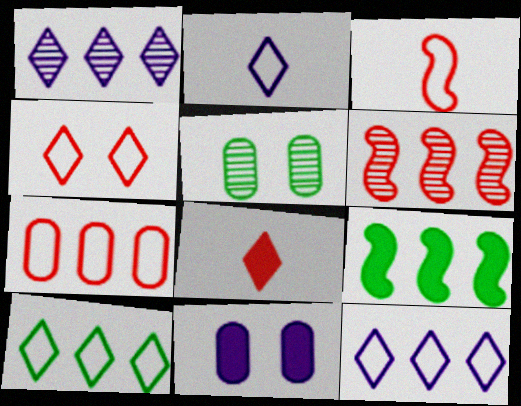[[1, 7, 9], 
[2, 4, 10], 
[3, 4, 7], 
[8, 9, 11]]